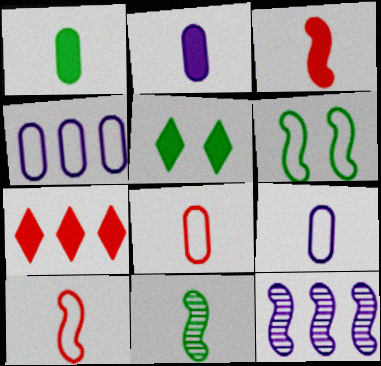[[3, 6, 12], 
[5, 8, 12]]